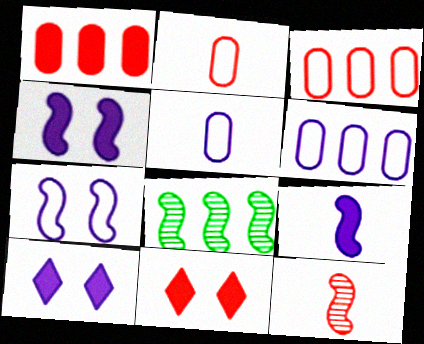[[2, 8, 10], 
[3, 11, 12], 
[5, 8, 11]]